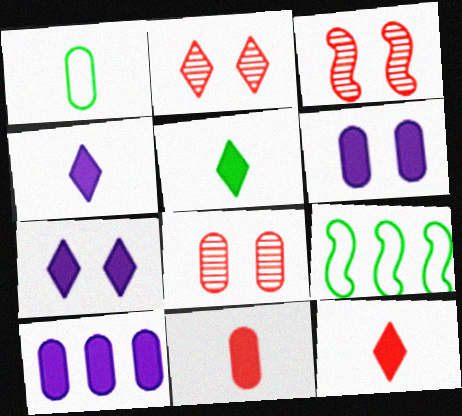[[1, 8, 10], 
[2, 3, 8], 
[4, 5, 12], 
[4, 8, 9]]